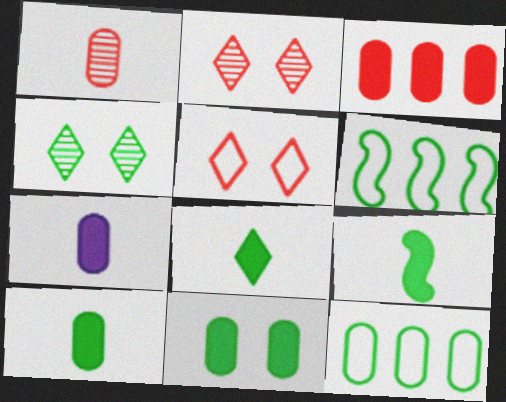[[2, 6, 7], 
[3, 7, 11], 
[4, 6, 10], 
[4, 9, 12], 
[8, 9, 10]]